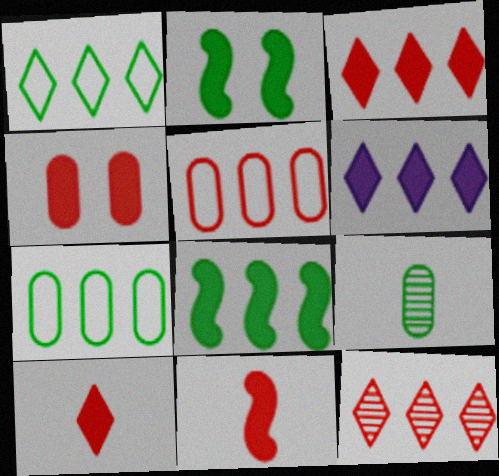[[1, 2, 9], 
[1, 6, 12], 
[3, 4, 11]]